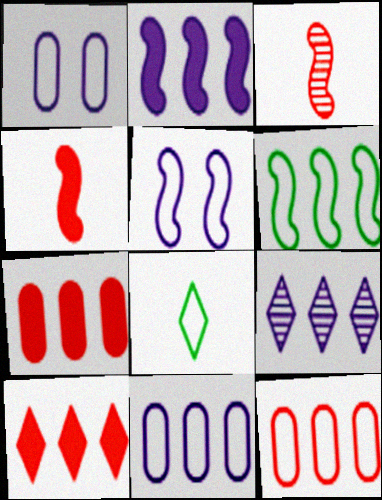[[2, 9, 11], 
[5, 8, 12], 
[6, 7, 9]]